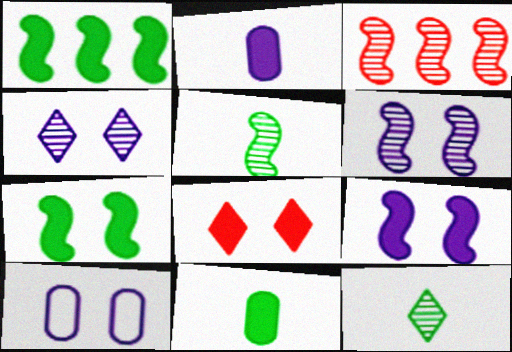[[1, 2, 8], 
[3, 5, 6], 
[4, 9, 10]]